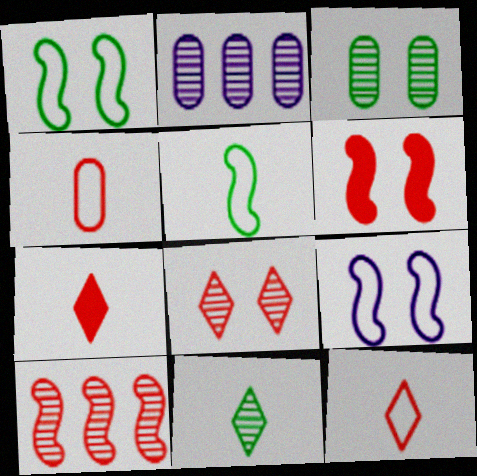[[1, 2, 7]]